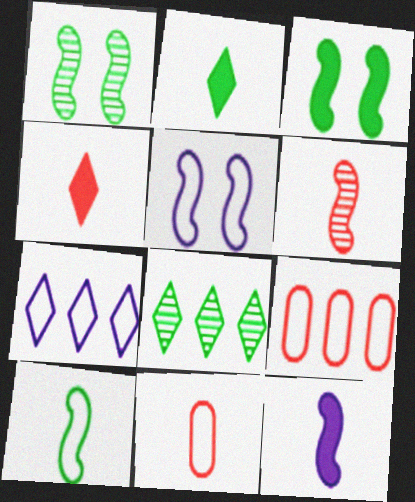[[4, 6, 11], 
[6, 10, 12]]